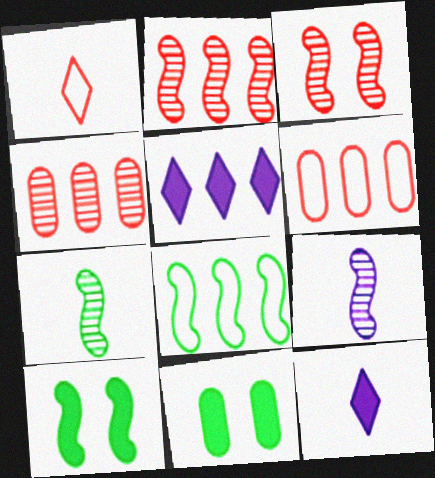[[4, 5, 8], 
[7, 8, 10]]